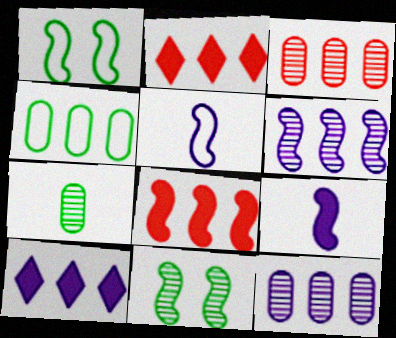[[2, 4, 6], 
[5, 8, 11]]